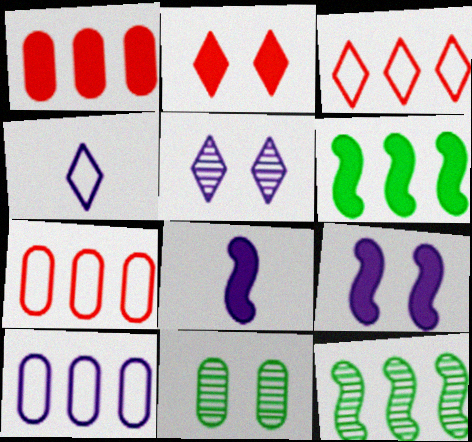[[3, 8, 11], 
[5, 8, 10]]